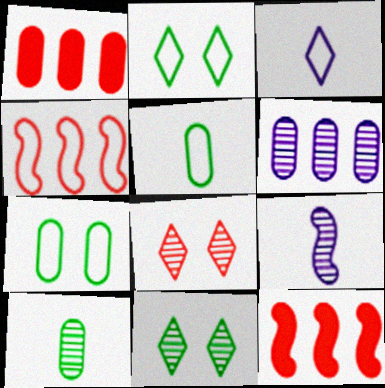[[1, 2, 9], 
[3, 4, 7]]